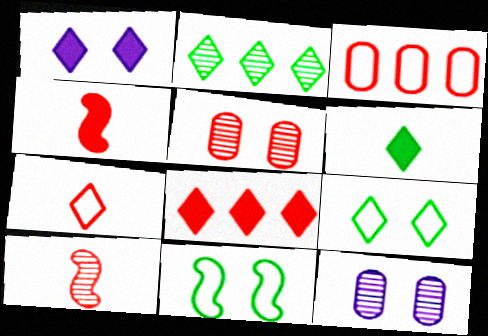[[1, 2, 7], 
[1, 5, 11], 
[1, 6, 8], 
[2, 6, 9], 
[2, 10, 12]]